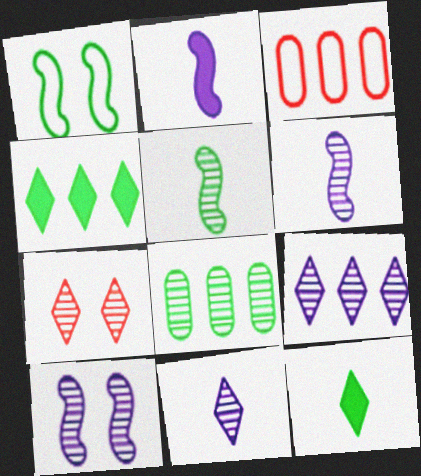[[1, 8, 12], 
[3, 10, 12], 
[6, 7, 8]]